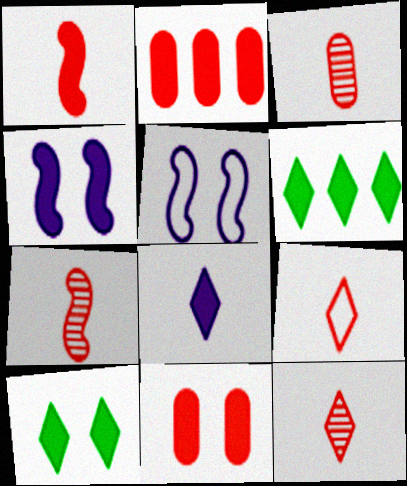[[1, 3, 9], 
[3, 5, 6], 
[3, 7, 12], 
[4, 10, 11]]